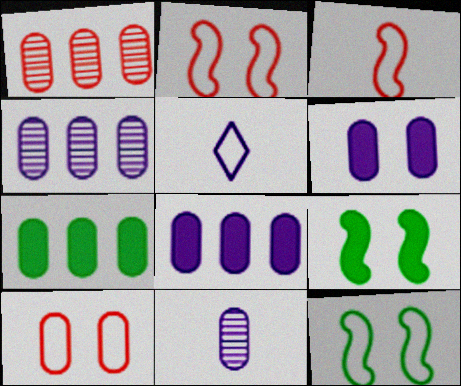[[1, 5, 9], 
[7, 10, 11]]